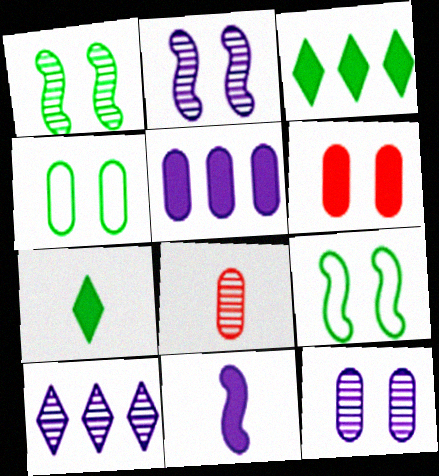[[1, 8, 10], 
[3, 6, 11], 
[4, 5, 8], 
[4, 6, 12]]